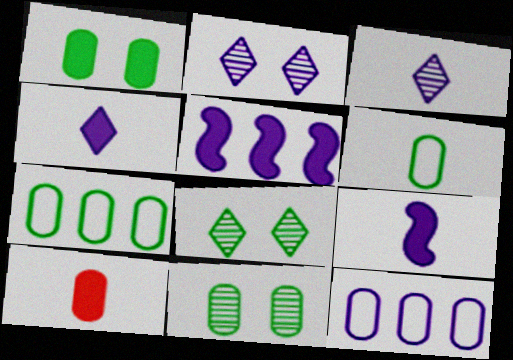[[2, 9, 12], 
[10, 11, 12]]